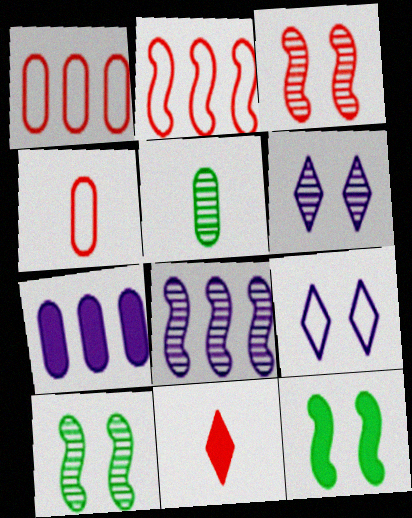[[1, 3, 11], 
[7, 11, 12]]